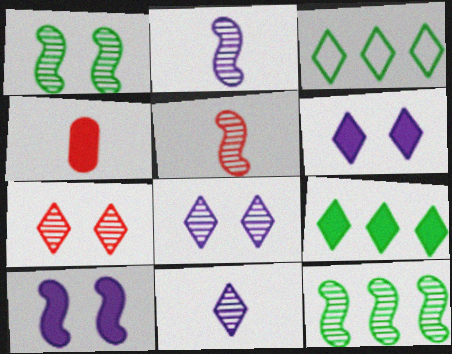[[4, 9, 10]]